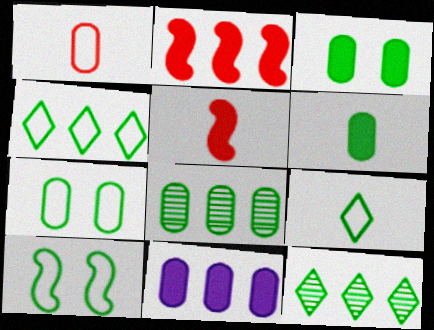[[6, 7, 8], 
[6, 10, 12]]